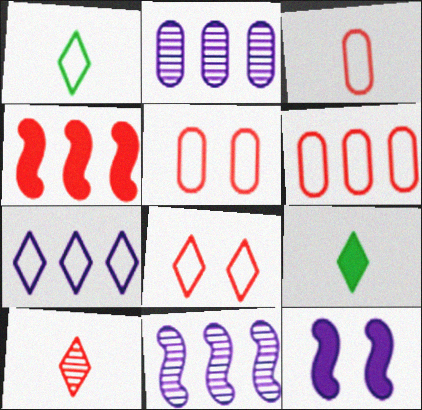[[1, 7, 8], 
[3, 5, 6], 
[4, 5, 10], 
[5, 9, 11]]